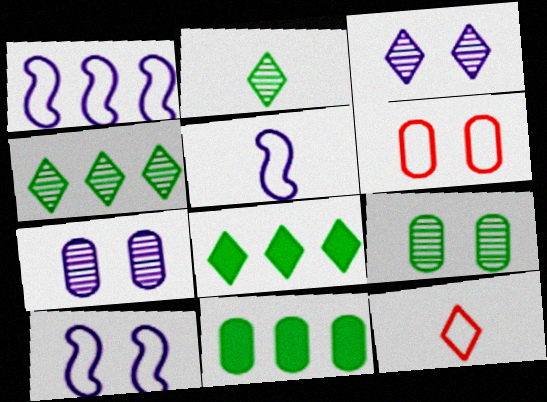[[1, 5, 10], 
[3, 8, 12]]